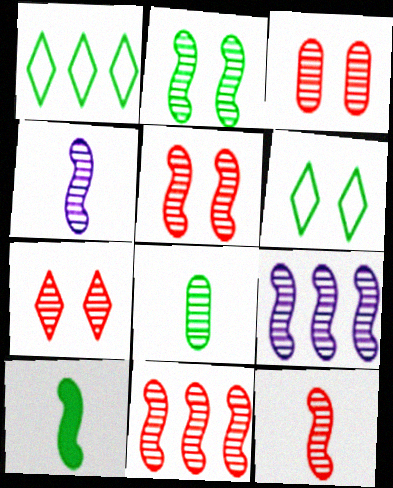[[2, 4, 11], 
[2, 9, 12], 
[3, 5, 7], 
[5, 11, 12], 
[7, 8, 9]]